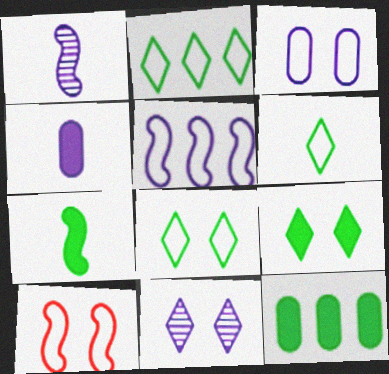[[2, 6, 8], 
[3, 8, 10], 
[4, 5, 11], 
[7, 9, 12]]